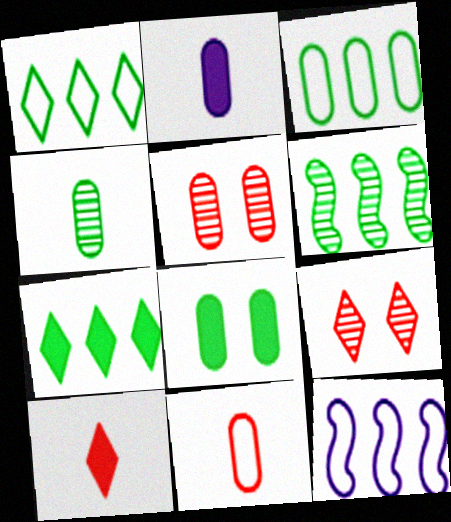[[2, 3, 5], 
[2, 4, 11], 
[3, 4, 8], 
[3, 6, 7]]